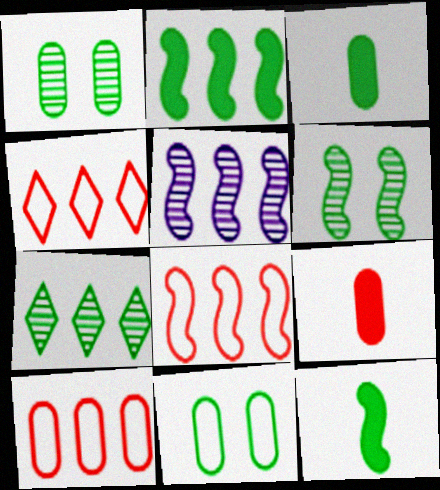[[2, 5, 8], 
[4, 8, 10], 
[7, 11, 12]]